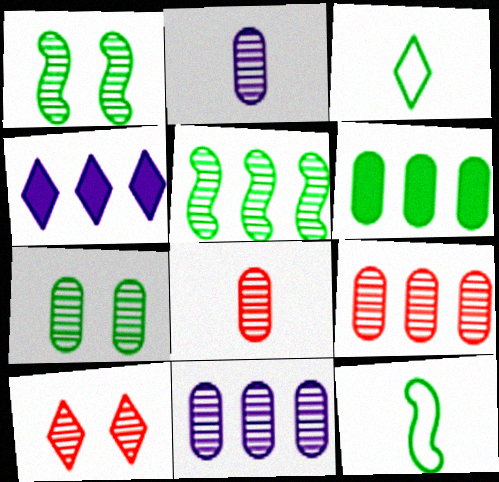[[1, 3, 6], 
[2, 5, 10], 
[2, 7, 9], 
[3, 4, 10], 
[7, 8, 11]]